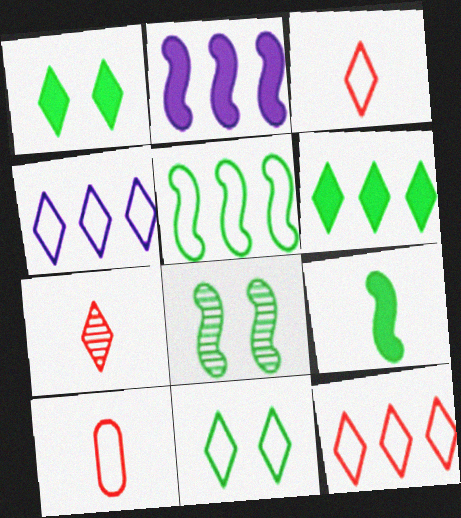[[1, 4, 7], 
[3, 4, 11], 
[5, 8, 9]]